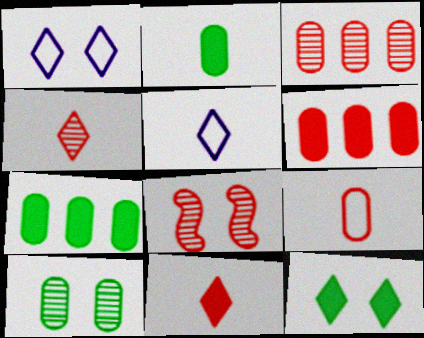[[3, 4, 8], 
[5, 7, 8]]